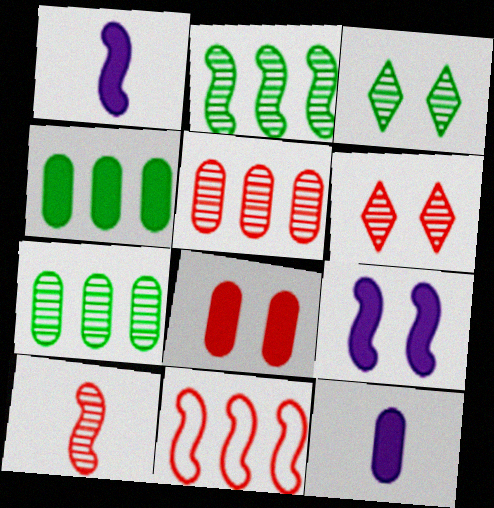[[3, 11, 12], 
[4, 8, 12], 
[5, 6, 10]]